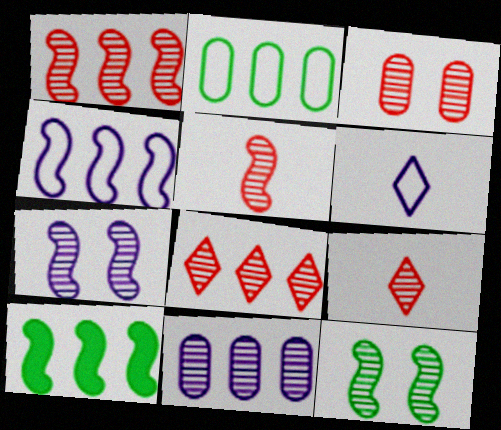[[1, 3, 9], 
[1, 4, 10], 
[3, 5, 8], 
[3, 6, 10], 
[9, 11, 12]]